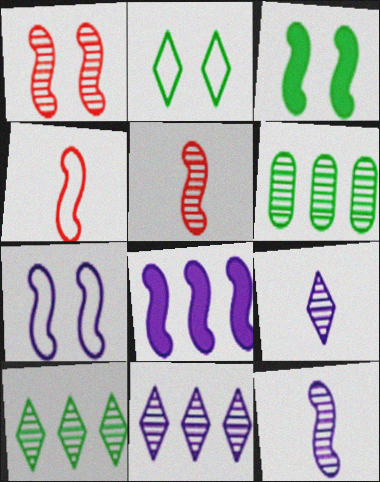[[1, 3, 7], 
[1, 6, 9], 
[7, 8, 12]]